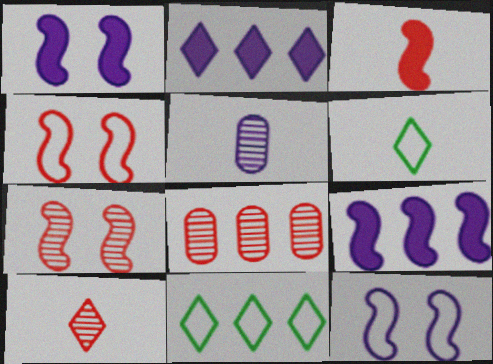[[1, 6, 8], 
[2, 5, 12], 
[3, 5, 6], 
[7, 8, 10], 
[8, 9, 11]]